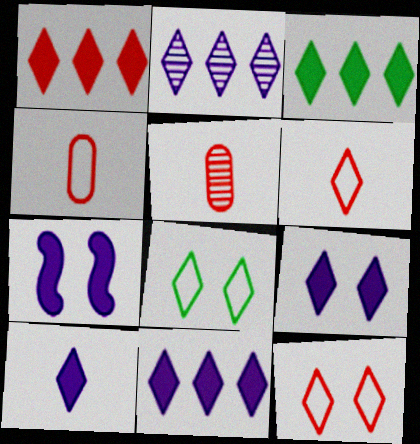[[1, 3, 11], 
[9, 10, 11]]